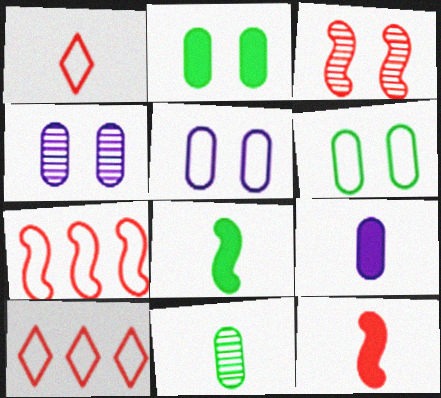[[3, 7, 12], 
[4, 8, 10]]